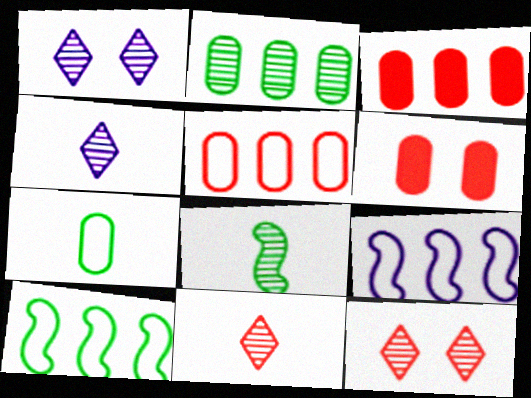[[4, 6, 10]]